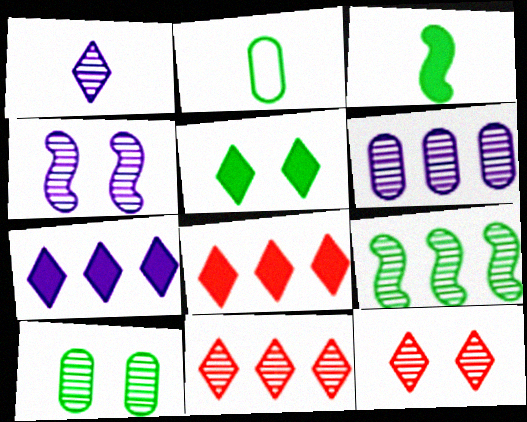[[1, 4, 6], 
[2, 4, 8], 
[2, 5, 9], 
[4, 10, 12], 
[6, 9, 11]]